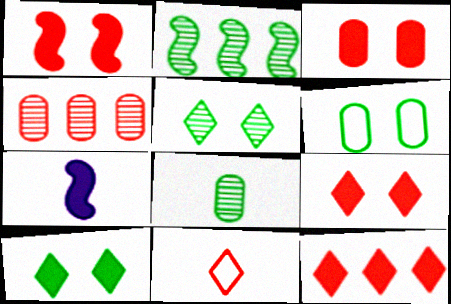[[1, 3, 9], 
[1, 4, 11], 
[2, 5, 8], 
[7, 8, 11]]